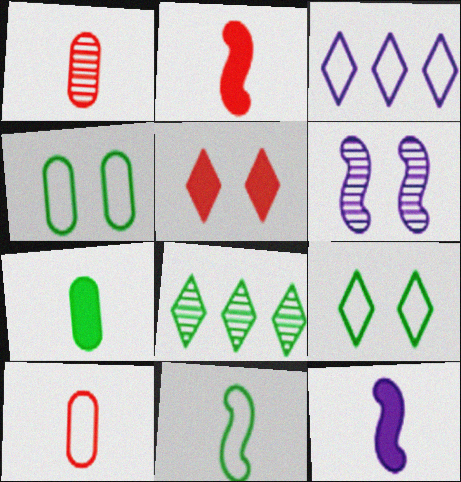[[1, 6, 8], 
[4, 5, 6]]